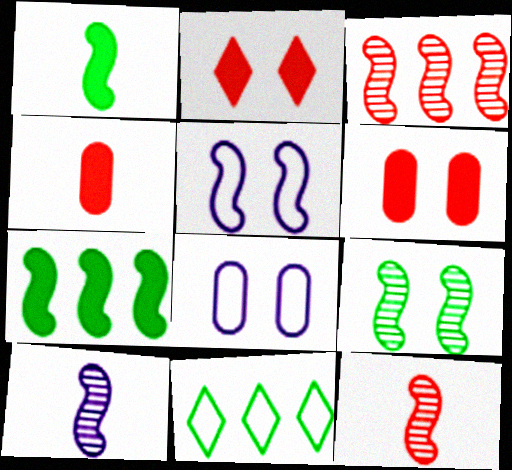[[1, 3, 5], 
[2, 8, 9], 
[3, 9, 10], 
[5, 7, 12], 
[6, 10, 11]]